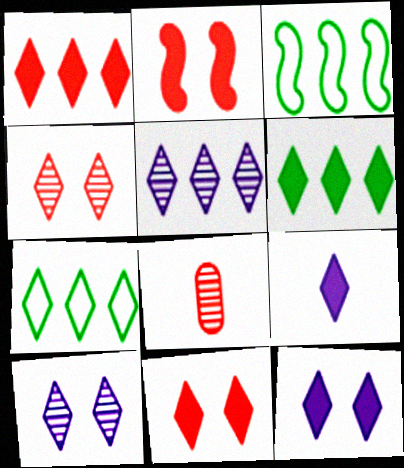[[1, 5, 7], 
[3, 8, 12], 
[4, 7, 9], 
[6, 9, 11]]